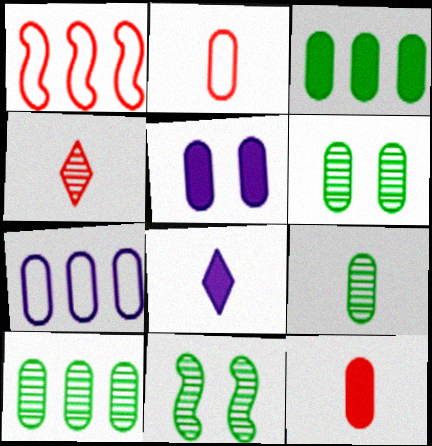[[1, 6, 8], 
[2, 5, 10], 
[3, 5, 12], 
[6, 7, 12], 
[6, 9, 10]]